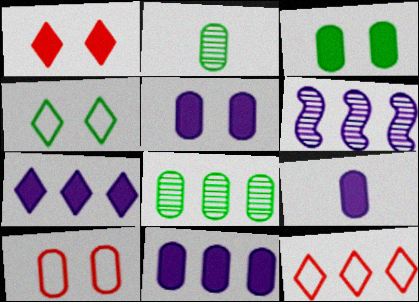[[2, 10, 11], 
[5, 9, 11], 
[8, 9, 10]]